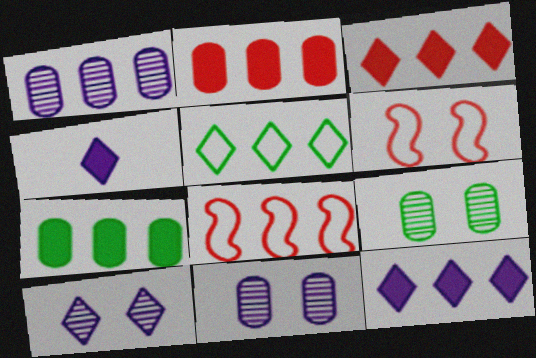[[4, 8, 9]]